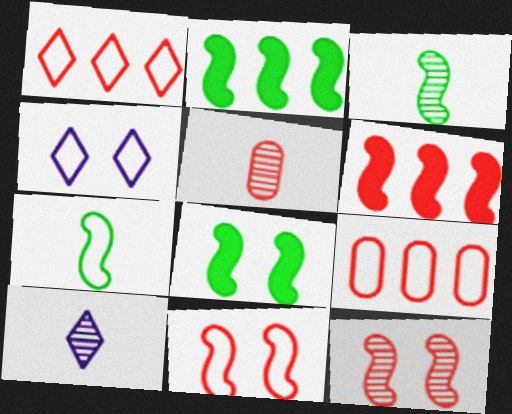[[2, 4, 5], 
[3, 5, 10], 
[4, 7, 9], 
[8, 9, 10]]